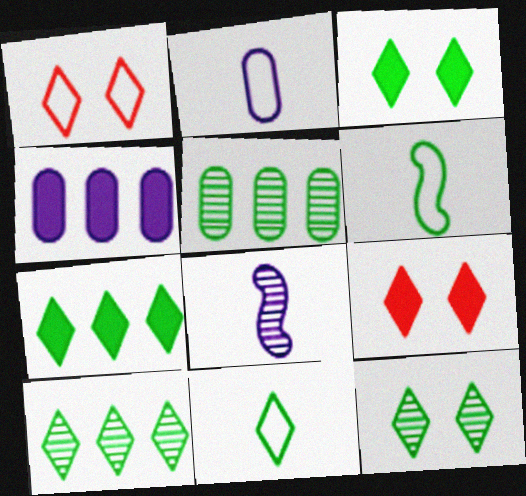[[3, 5, 6], 
[3, 10, 11], 
[7, 11, 12]]